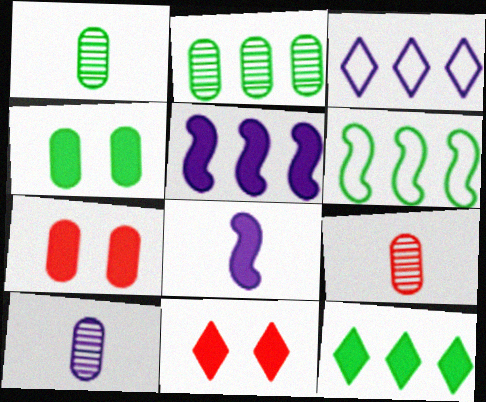[[1, 9, 10], 
[2, 6, 12], 
[6, 10, 11], 
[7, 8, 12]]